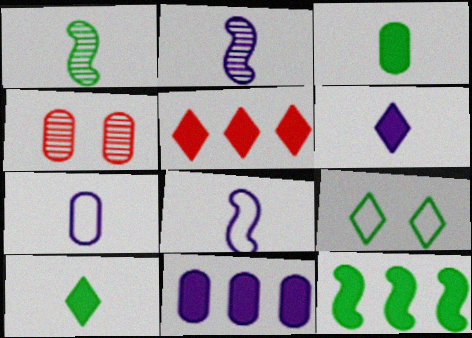[[2, 6, 7], 
[5, 11, 12]]